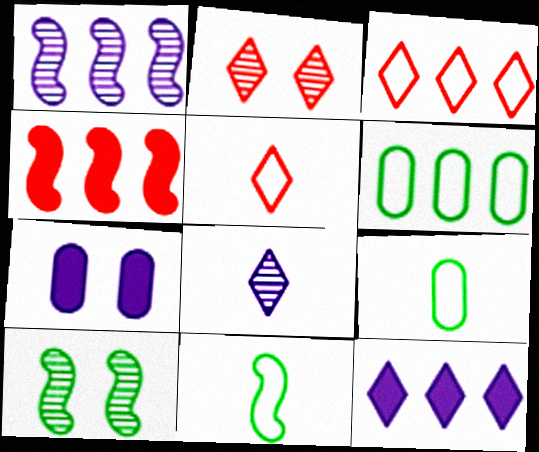[]